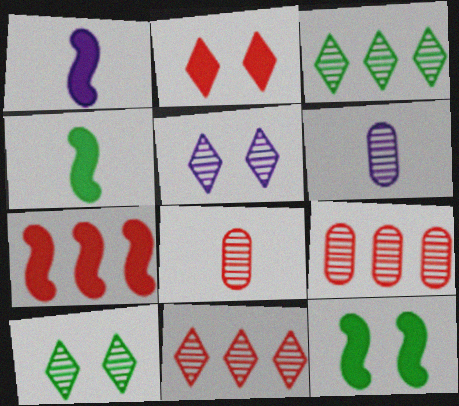[[1, 7, 12]]